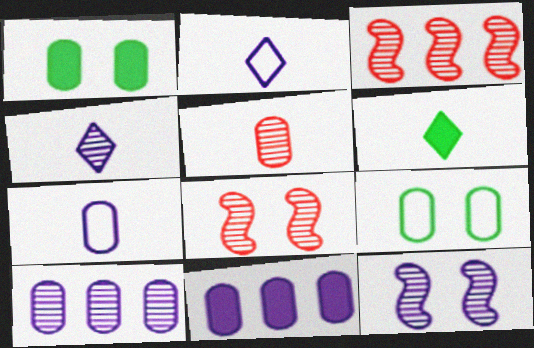[[1, 2, 3], 
[2, 11, 12], 
[4, 10, 12], 
[5, 9, 11]]